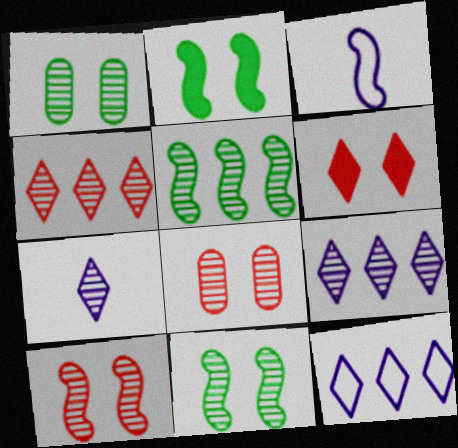[[5, 7, 8]]